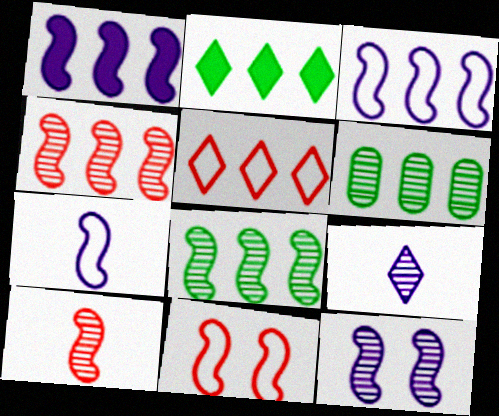[[1, 5, 6], 
[1, 7, 12], 
[8, 10, 12]]